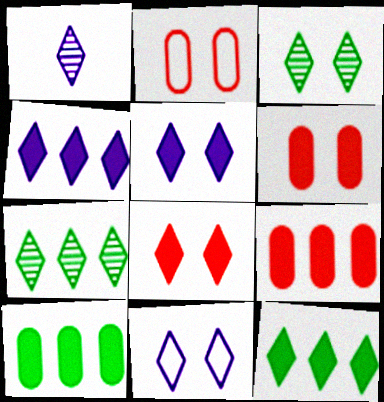[[1, 4, 11], 
[3, 8, 11]]